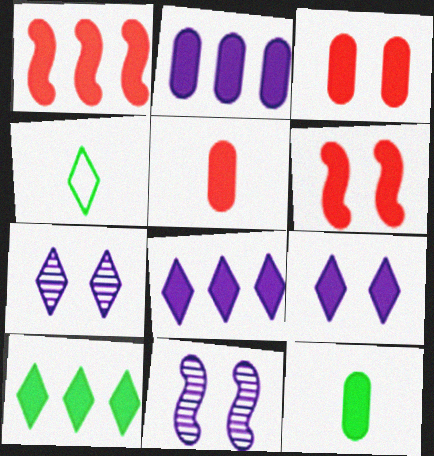[[1, 2, 10], 
[1, 9, 12], 
[2, 3, 12], 
[6, 8, 12]]